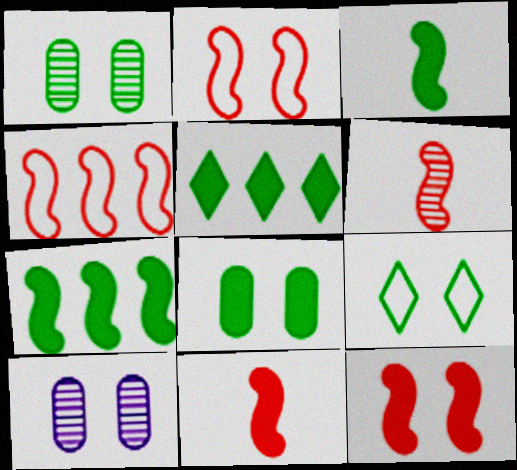[[3, 5, 8], 
[4, 6, 12], 
[9, 10, 12]]